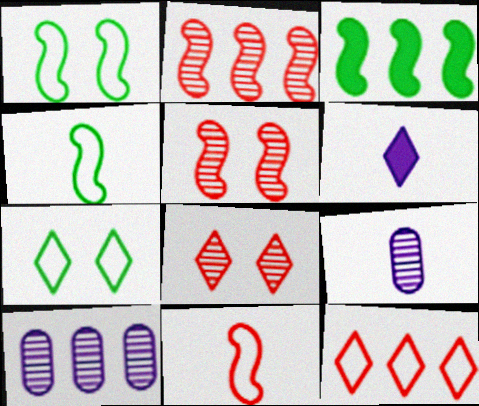[[3, 10, 12]]